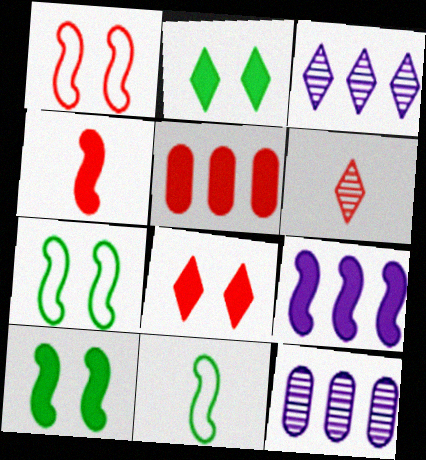[[1, 5, 6], 
[4, 5, 8], 
[4, 9, 10], 
[8, 11, 12]]